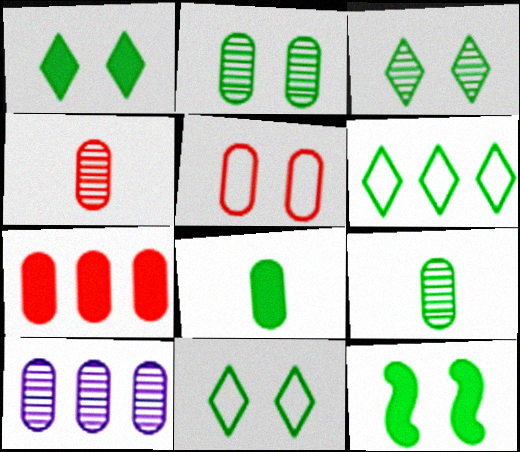[[1, 3, 11], 
[2, 4, 10], 
[2, 11, 12], 
[4, 5, 7], 
[5, 8, 10], 
[6, 9, 12]]